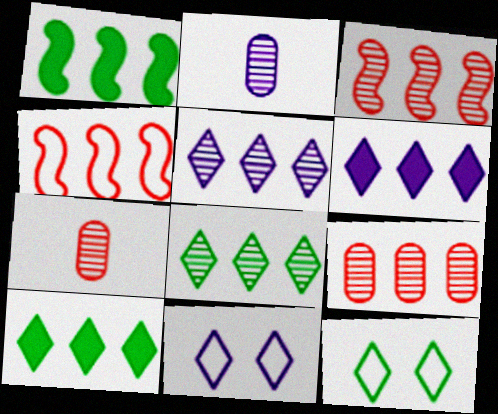[[1, 7, 11]]